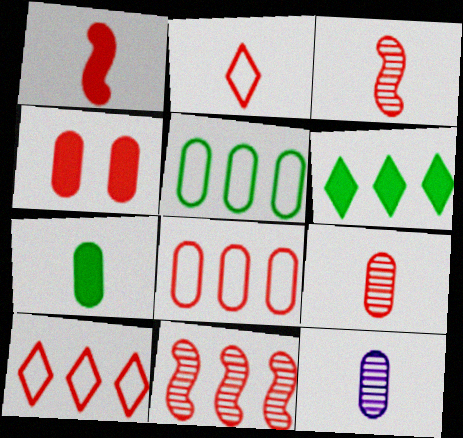[[1, 2, 9], 
[2, 4, 11], 
[3, 4, 10], 
[4, 5, 12], 
[4, 8, 9]]